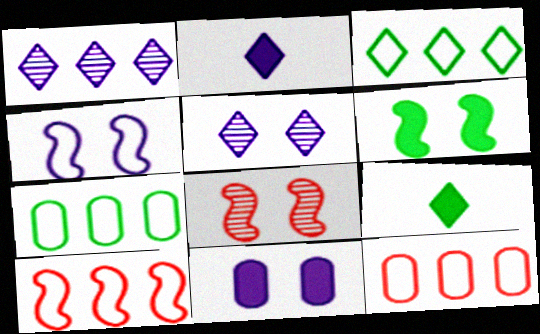[[2, 7, 8], 
[4, 5, 11], 
[4, 6, 8]]